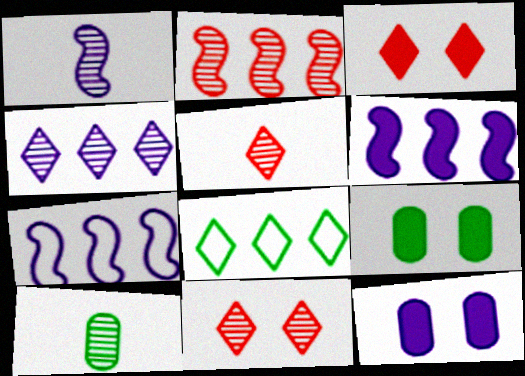[[1, 5, 10], 
[3, 7, 10], 
[5, 7, 9]]